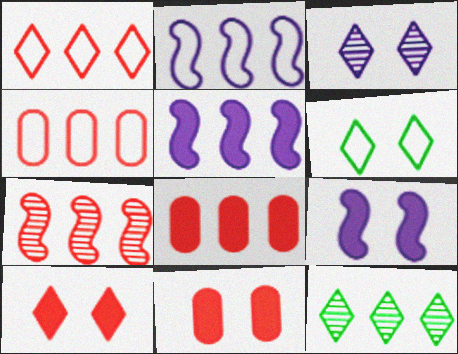[[1, 7, 8], 
[2, 8, 12], 
[3, 6, 10], 
[4, 5, 12]]